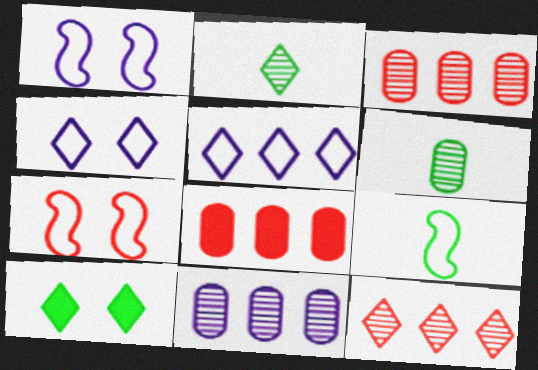[[1, 2, 8]]